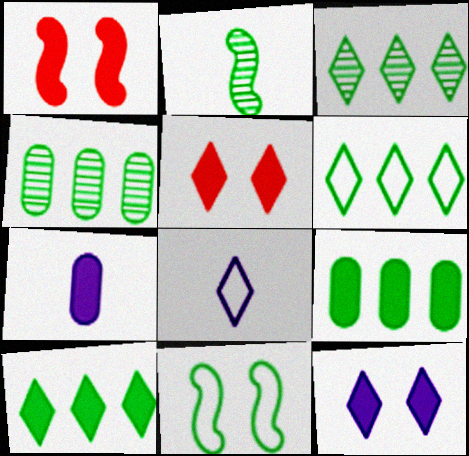[[1, 4, 8], 
[1, 7, 10], 
[3, 5, 8], 
[3, 6, 10]]